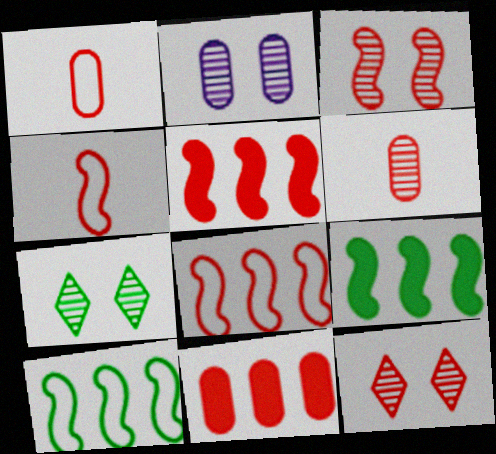[[1, 5, 12], 
[2, 3, 7], 
[3, 4, 5], 
[4, 11, 12]]